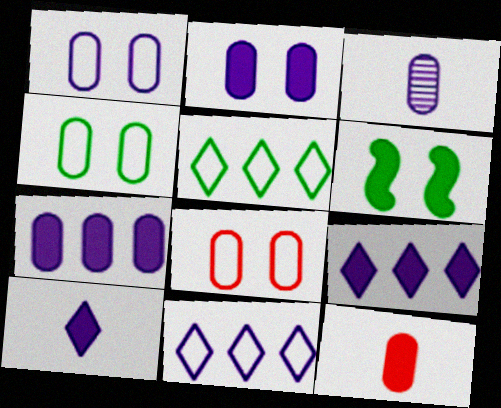[[1, 3, 7], 
[1, 4, 8], 
[6, 9, 12]]